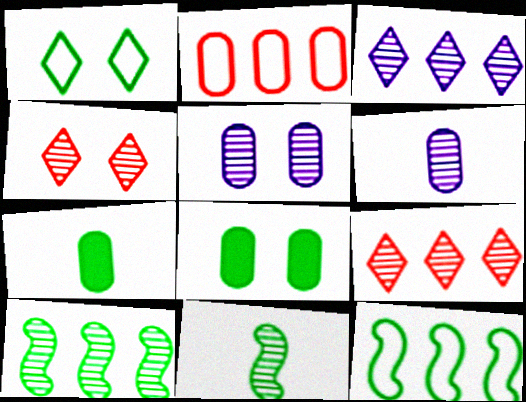[[1, 7, 10], 
[2, 5, 7], 
[2, 6, 8], 
[4, 6, 10], 
[5, 9, 11]]